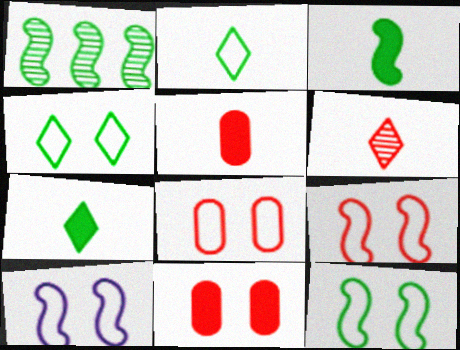[[1, 3, 12], 
[4, 8, 10], 
[9, 10, 12]]